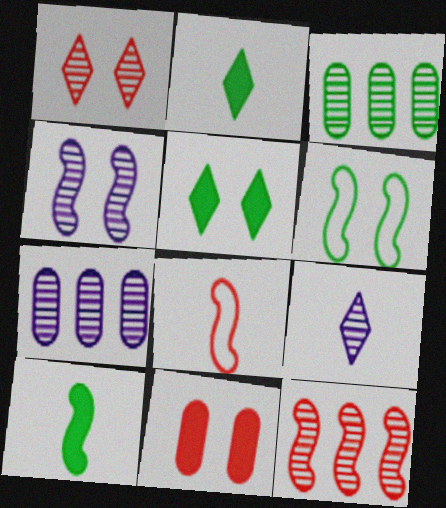[[2, 3, 6], 
[4, 7, 9], 
[5, 7, 8]]